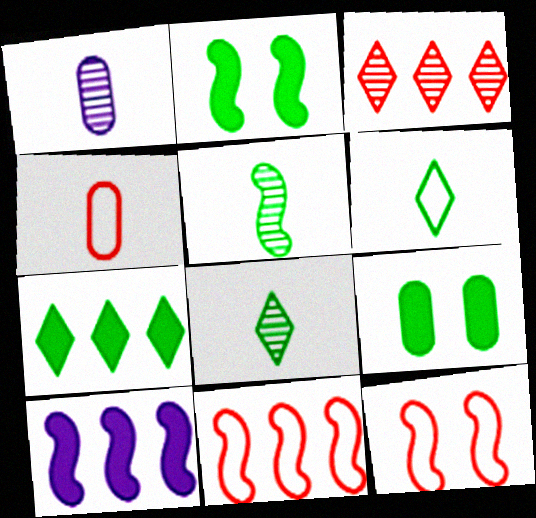[[1, 7, 12], 
[5, 10, 12]]